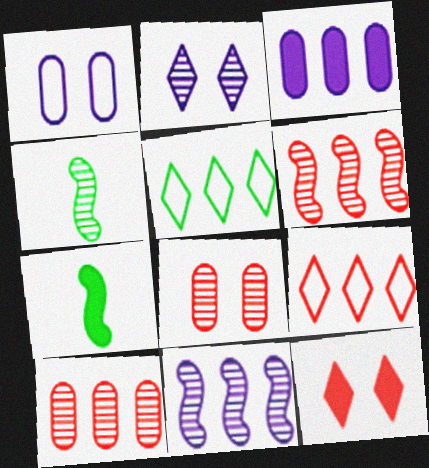[[2, 4, 10], 
[3, 5, 6], 
[3, 7, 12]]